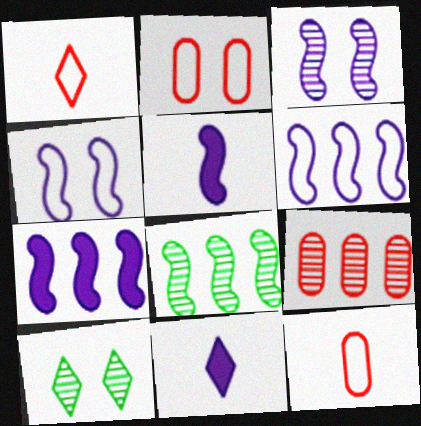[[2, 8, 11], 
[3, 5, 6], 
[7, 10, 12]]